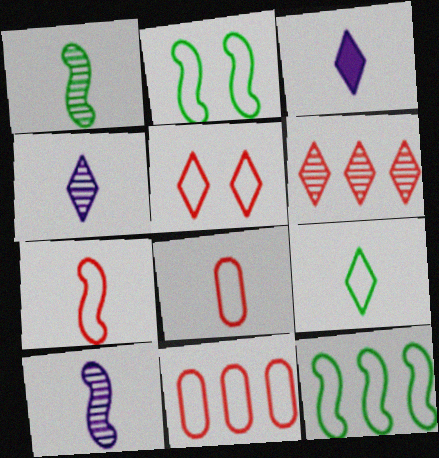[[1, 3, 8], 
[5, 7, 11]]